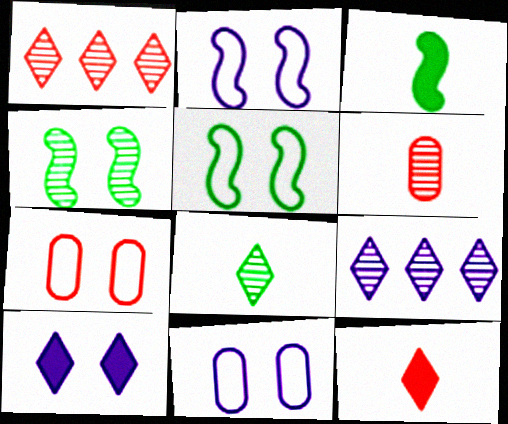[[1, 3, 11], 
[3, 7, 9], 
[4, 6, 9], 
[4, 7, 10]]